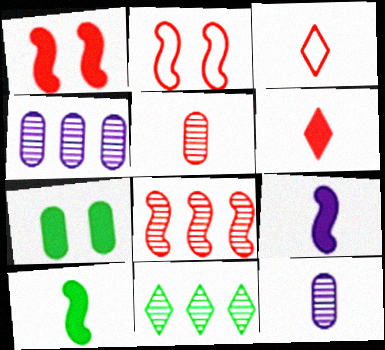[[3, 10, 12], 
[4, 8, 11]]